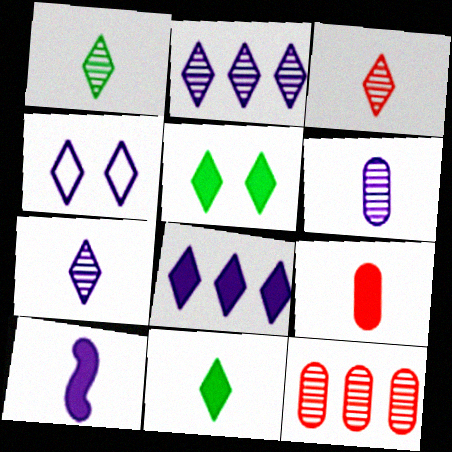[[1, 3, 7], 
[4, 7, 8], 
[9, 10, 11]]